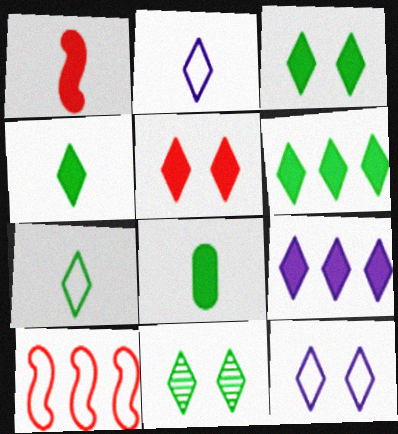[[3, 4, 6], 
[4, 5, 9], 
[5, 11, 12], 
[6, 7, 11]]